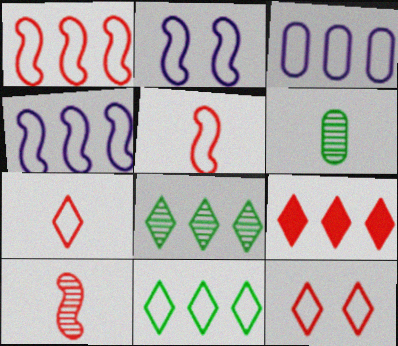[[1, 3, 11], 
[2, 6, 9]]